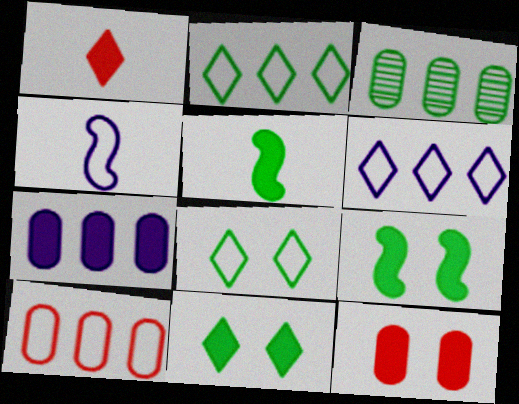[[1, 7, 9], 
[3, 5, 8], 
[3, 7, 10], 
[4, 8, 10]]